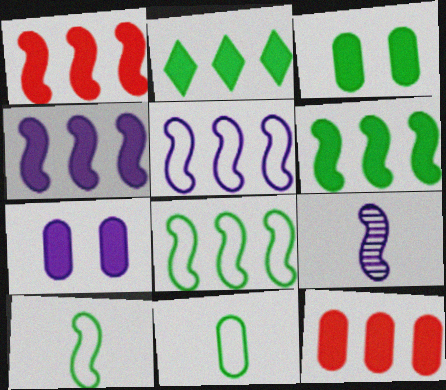[[1, 4, 6], 
[2, 4, 12]]